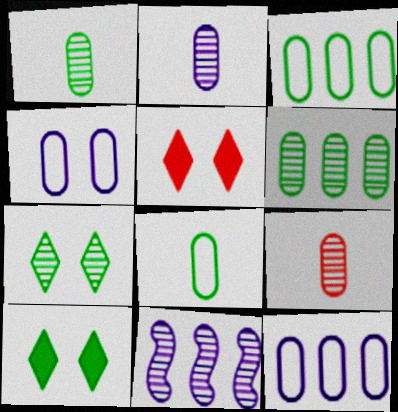[[1, 2, 9], 
[5, 8, 11], 
[7, 9, 11]]